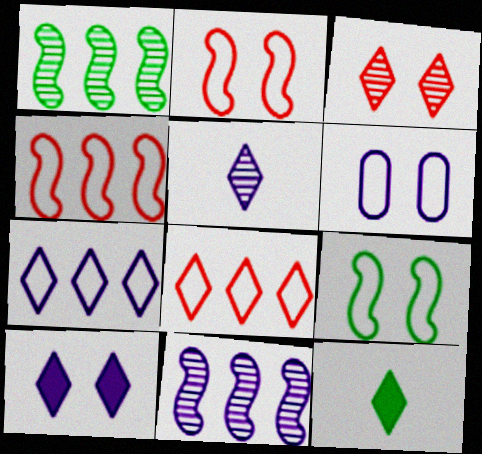[[3, 7, 12], 
[5, 7, 10]]